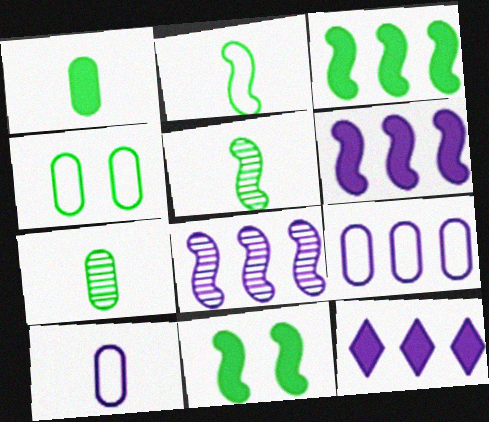[[8, 9, 12]]